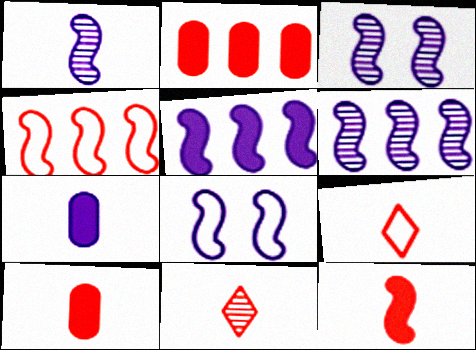[[1, 3, 6], 
[1, 5, 8]]